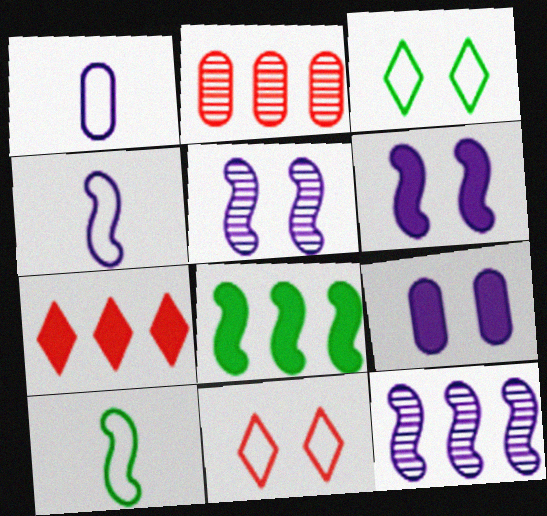[[4, 6, 12]]